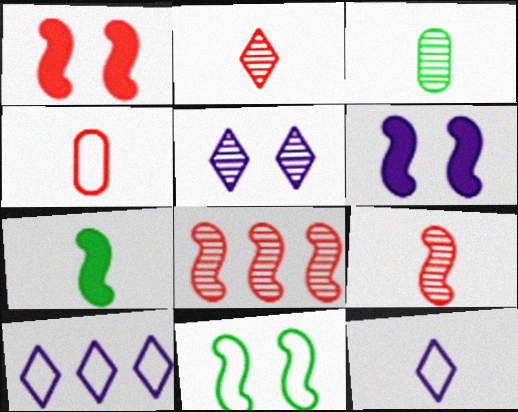[[1, 3, 10], 
[3, 5, 8], 
[4, 10, 11]]